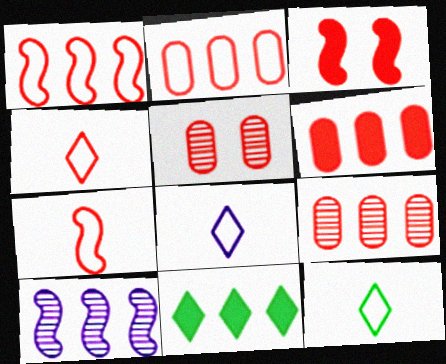[[2, 6, 9], 
[2, 10, 11], 
[3, 4, 9], 
[4, 8, 12]]